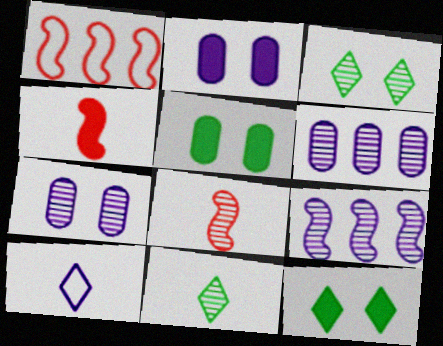[[1, 2, 11], 
[2, 9, 10], 
[3, 6, 8]]